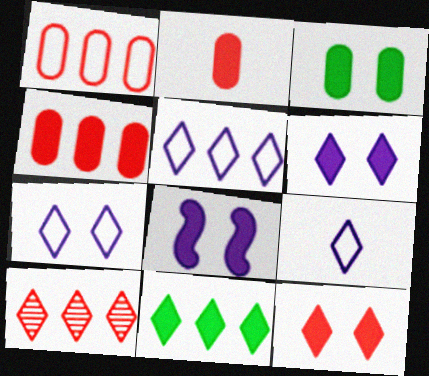[[2, 8, 11], 
[3, 8, 12], 
[5, 7, 9], 
[5, 10, 11]]